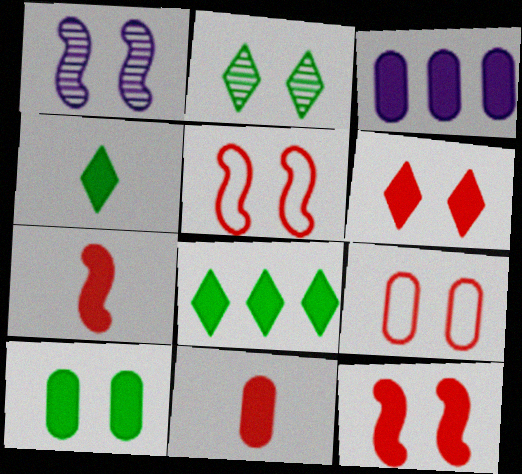[[3, 4, 12], 
[3, 10, 11]]